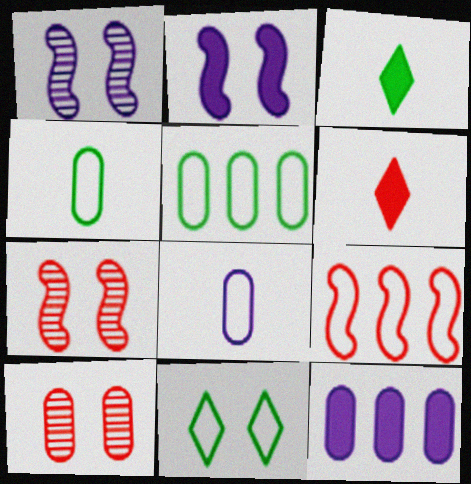[[1, 5, 6], 
[2, 10, 11], 
[4, 10, 12], 
[6, 9, 10], 
[8, 9, 11]]